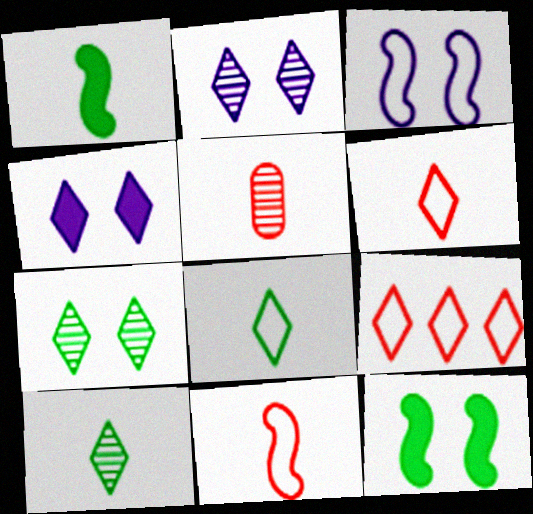[[4, 9, 10]]